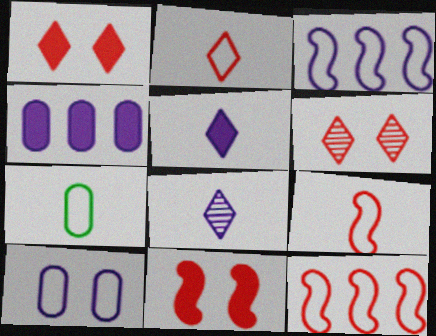[]